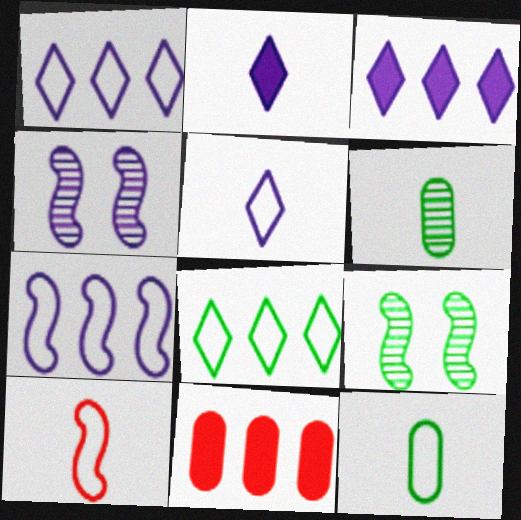[[2, 6, 10], 
[5, 9, 11], 
[5, 10, 12]]